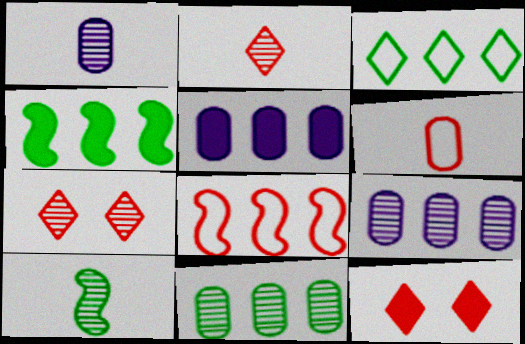[[1, 2, 10], 
[3, 4, 11], 
[7, 9, 10]]